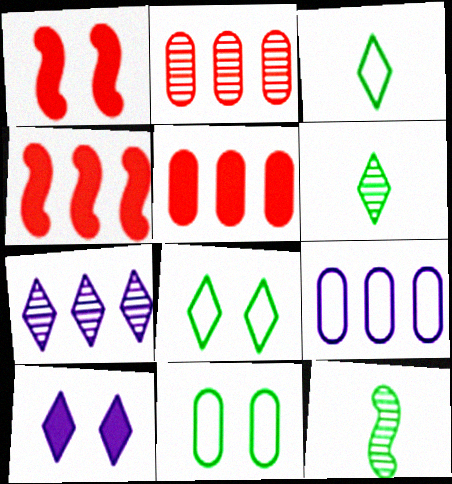[[1, 6, 9]]